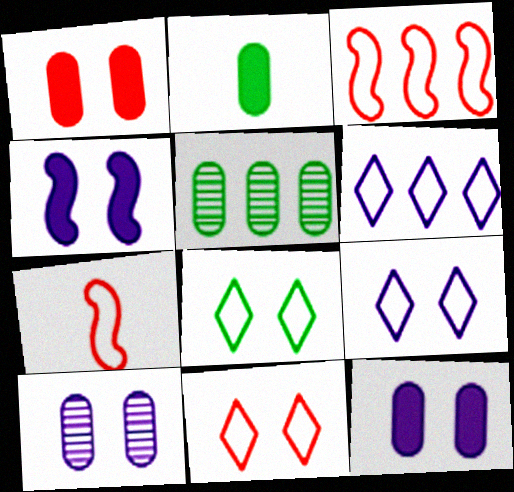[[4, 9, 10], 
[8, 9, 11]]